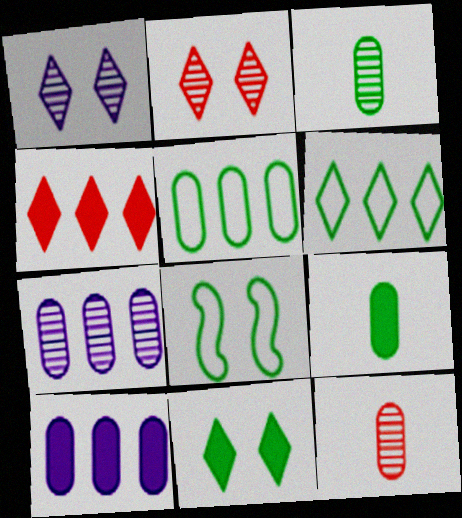[]